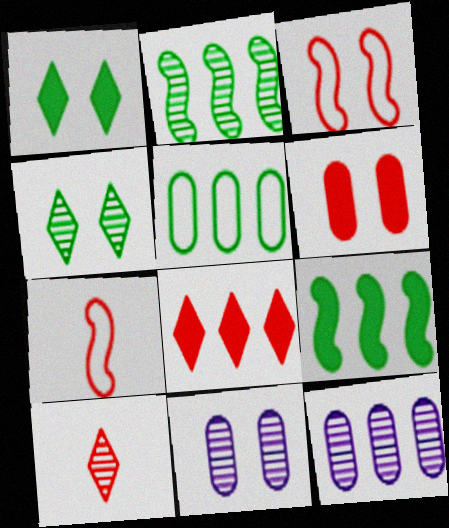[[1, 3, 11], 
[1, 7, 12], 
[2, 10, 11]]